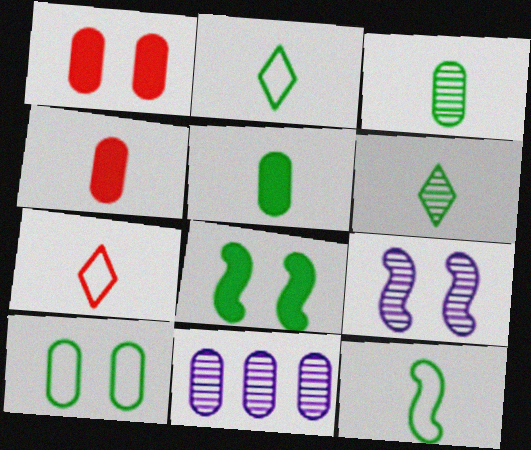[[4, 10, 11], 
[5, 6, 12], 
[7, 8, 11]]